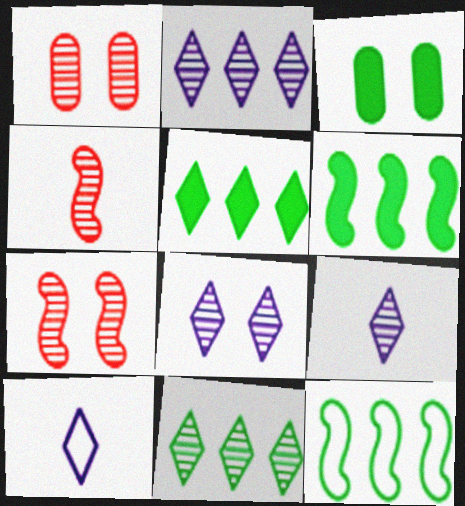[[1, 6, 10], 
[2, 8, 9]]